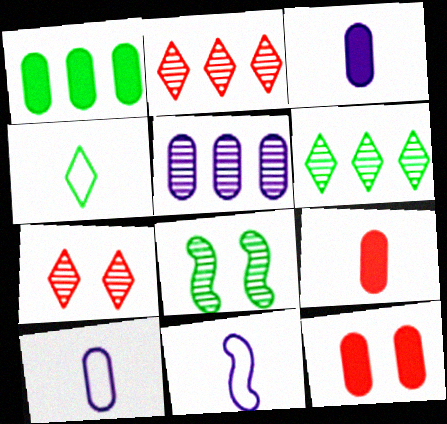[[1, 3, 12], 
[1, 4, 8], 
[1, 7, 11], 
[6, 11, 12]]